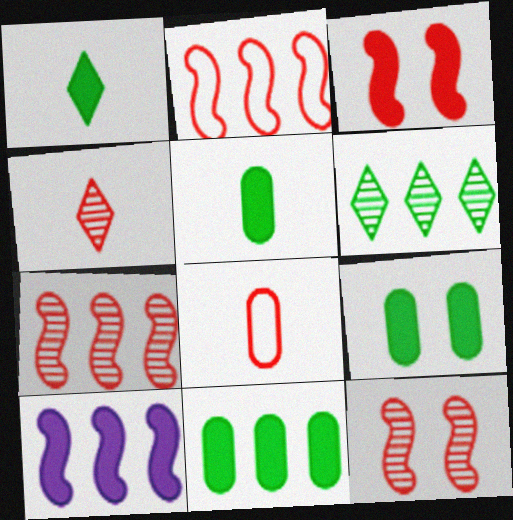[[5, 9, 11]]